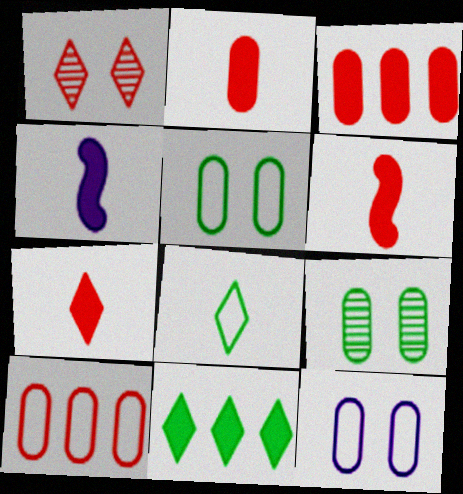[[1, 6, 10], 
[2, 6, 7]]